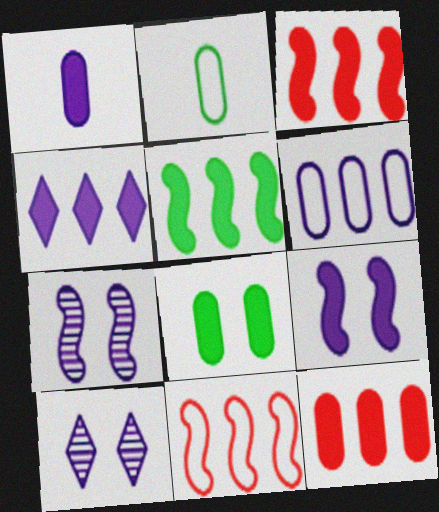[[1, 4, 9], 
[1, 8, 12], 
[2, 3, 10], 
[4, 5, 12]]